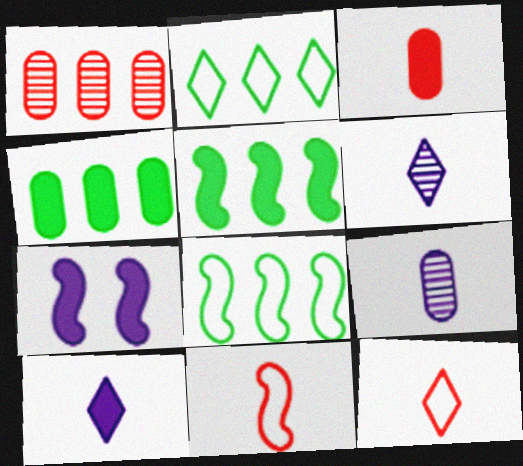[]